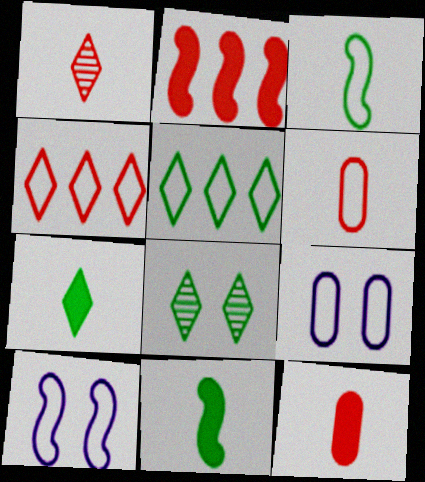[[3, 4, 9], 
[5, 6, 10], 
[5, 7, 8]]